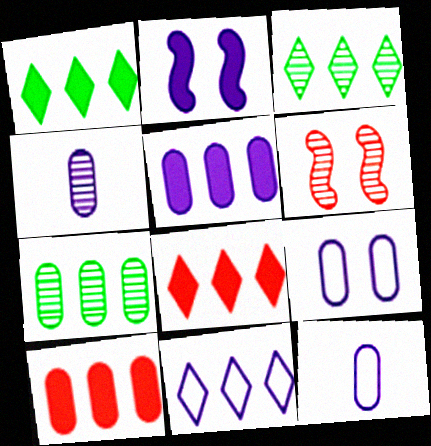[[1, 6, 12], 
[2, 4, 11], 
[3, 4, 6], 
[3, 8, 11], 
[4, 5, 9]]